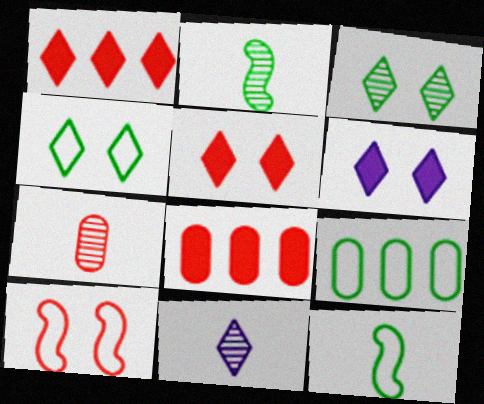[[1, 4, 11], 
[1, 7, 10], 
[2, 7, 11], 
[4, 9, 12]]